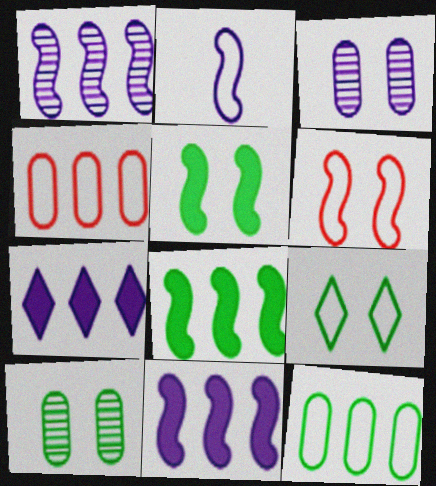[[2, 3, 7], 
[2, 4, 9], 
[5, 9, 10]]